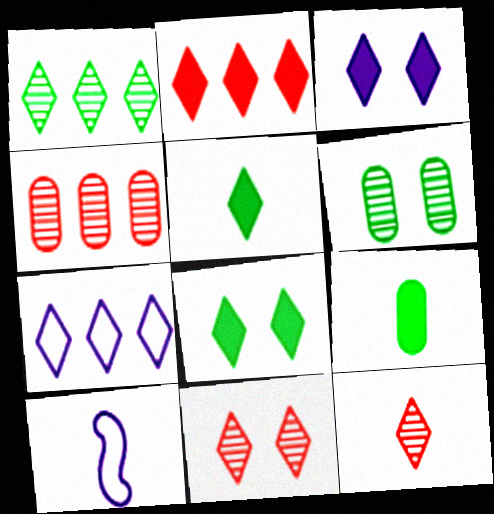[[1, 2, 7], 
[2, 3, 5], 
[2, 6, 10], 
[4, 8, 10], 
[5, 7, 11], 
[7, 8, 12], 
[9, 10, 12]]